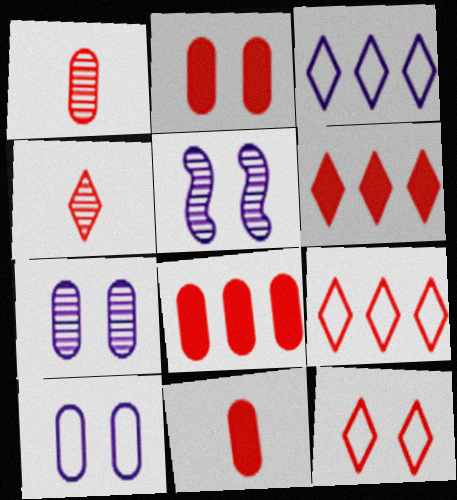[[2, 8, 11], 
[4, 6, 12]]